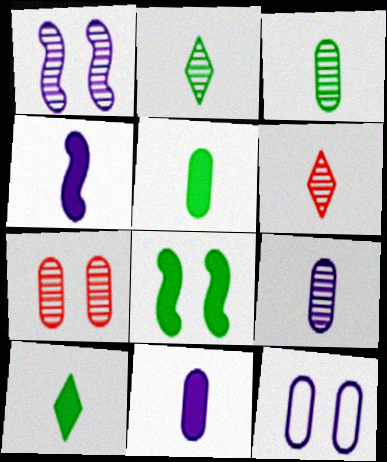[]